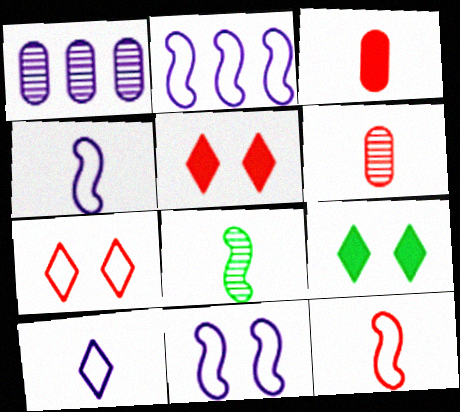[[1, 9, 12], 
[2, 4, 11], 
[2, 6, 9], 
[3, 8, 10]]